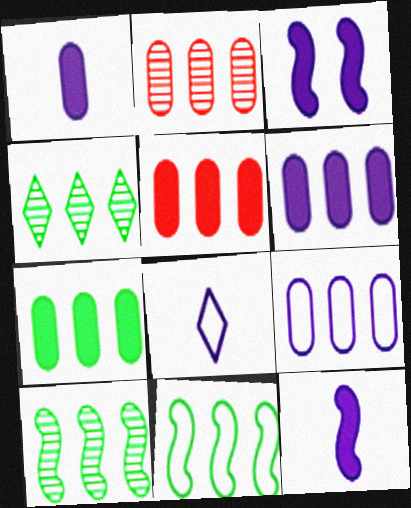[[2, 7, 9], 
[4, 7, 11], 
[5, 6, 7]]